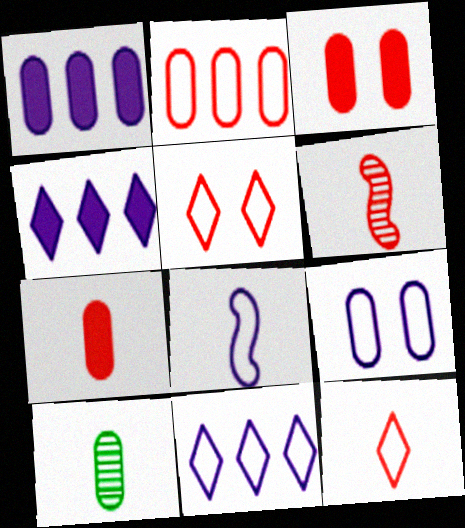[[6, 7, 12], 
[8, 9, 11]]